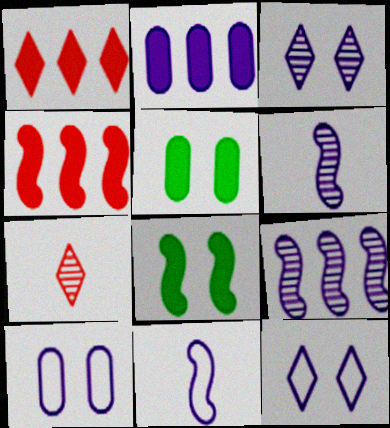[[2, 3, 11], 
[2, 6, 12]]